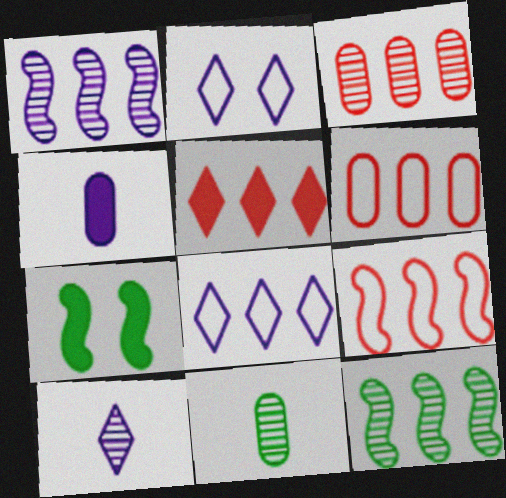[[1, 2, 4], 
[3, 5, 9], 
[4, 5, 7], 
[6, 7, 10]]